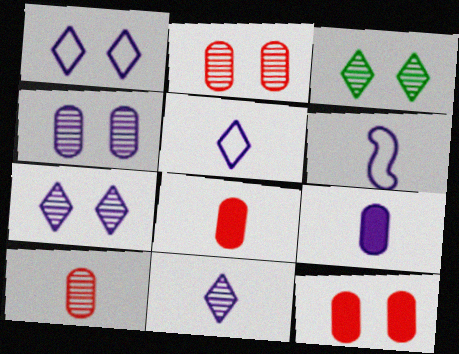[[6, 9, 11]]